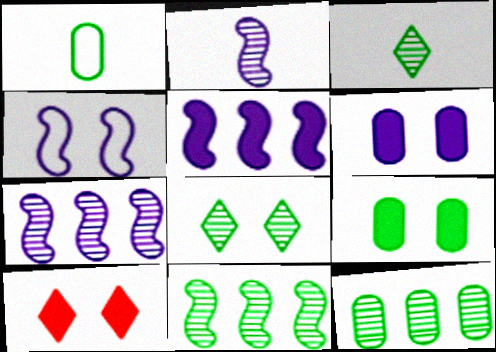[[1, 7, 10], 
[1, 9, 12], 
[2, 4, 5]]